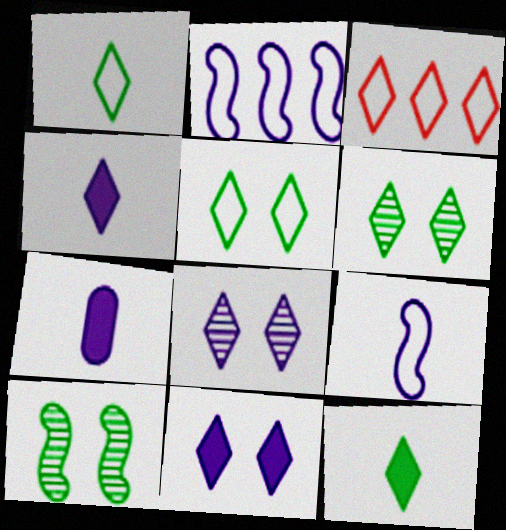[[2, 7, 8], 
[3, 4, 6], 
[3, 7, 10], 
[3, 8, 12]]